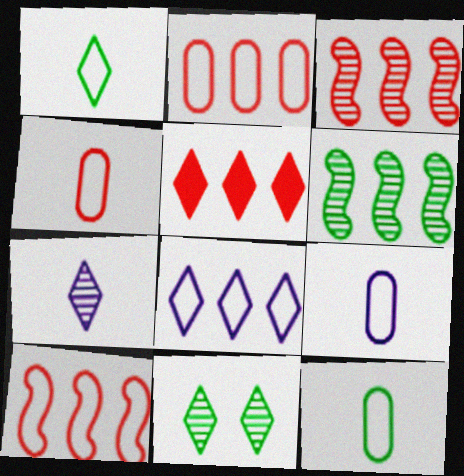[[2, 3, 5], 
[4, 9, 12]]